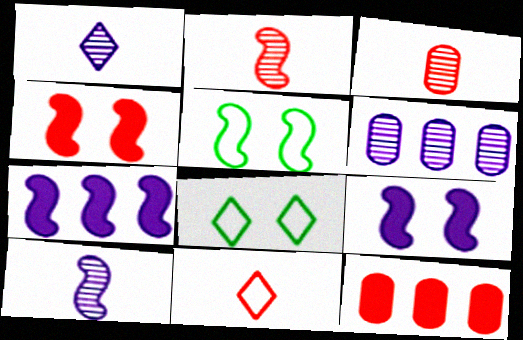[[1, 5, 12], 
[2, 5, 7], 
[3, 7, 8], 
[8, 10, 12]]